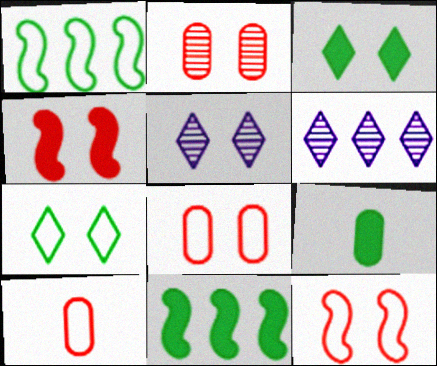[[3, 9, 11], 
[5, 10, 11], 
[6, 9, 12]]